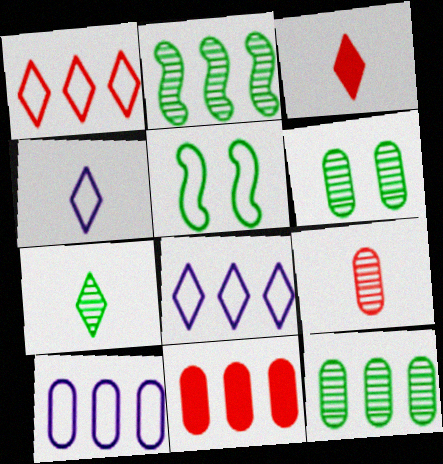[[2, 6, 7], 
[2, 8, 11], 
[3, 4, 7], 
[10, 11, 12]]